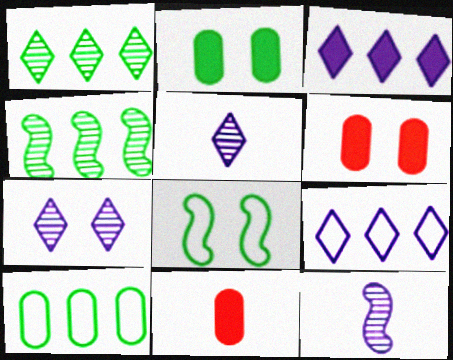[[6, 7, 8]]